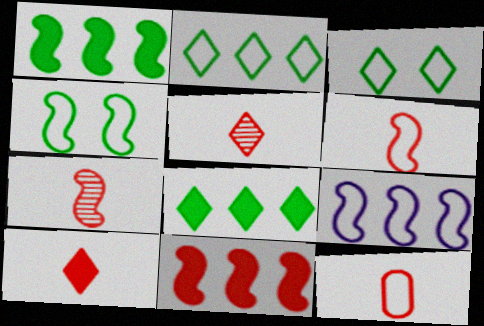[[3, 9, 12], 
[4, 6, 9], 
[7, 10, 12]]